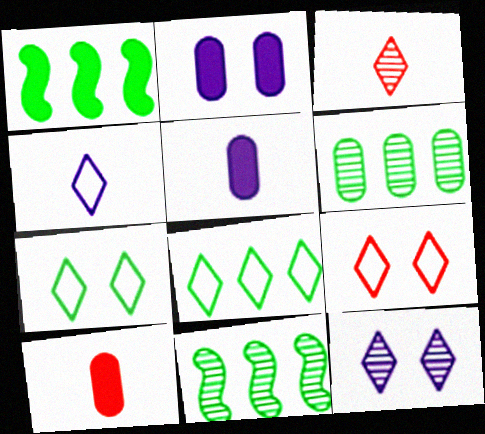[[1, 6, 8], 
[4, 8, 9], 
[5, 9, 11]]